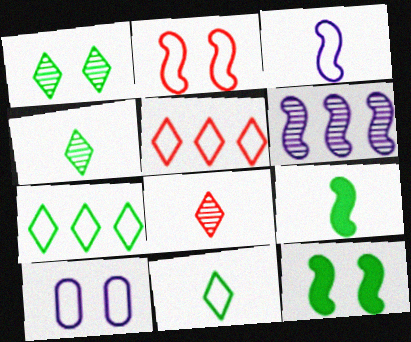[[2, 6, 9]]